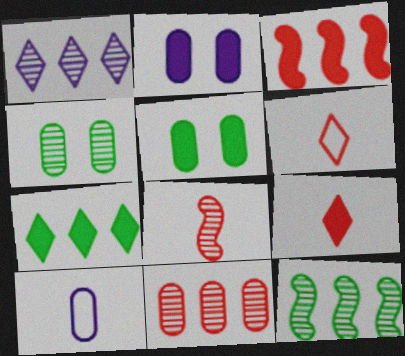[[1, 4, 8], 
[1, 11, 12], 
[2, 6, 12], 
[5, 10, 11]]